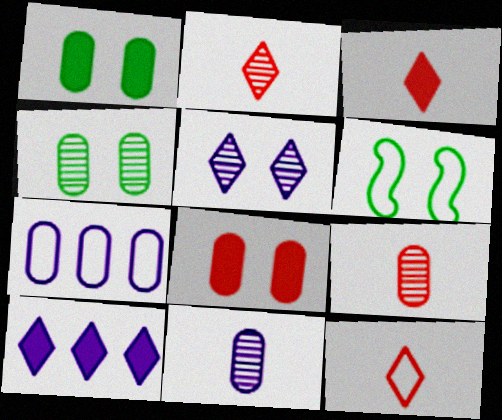[[1, 7, 9], 
[2, 3, 12], 
[5, 6, 8], 
[6, 7, 12], 
[6, 9, 10]]